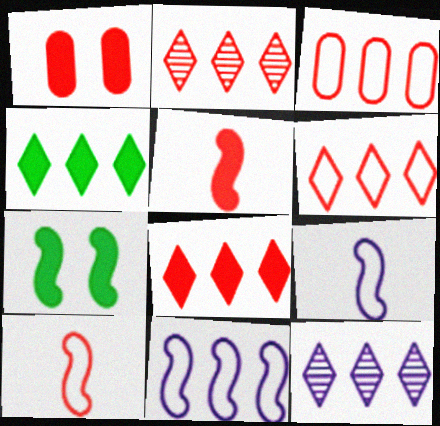[[1, 2, 10], 
[1, 5, 8], 
[2, 6, 8], 
[4, 6, 12]]